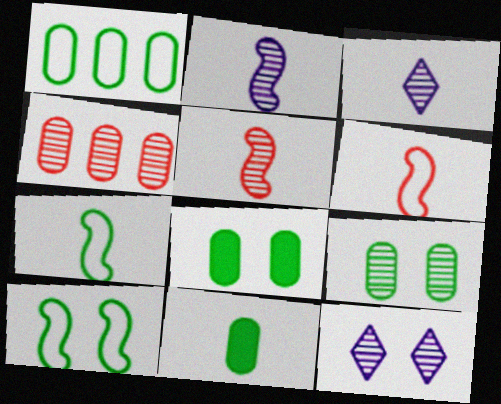[[1, 9, 11], 
[3, 6, 11]]